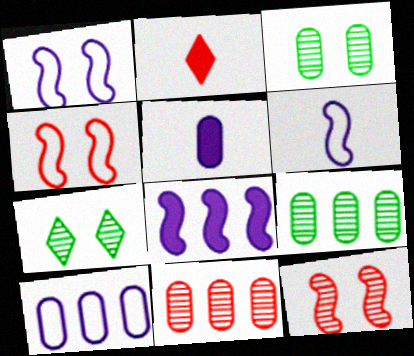[[1, 2, 9], 
[2, 4, 11]]